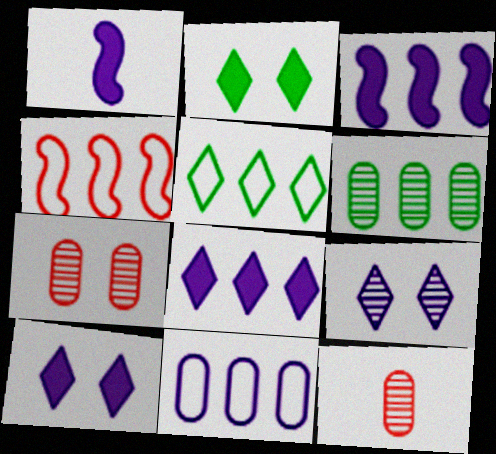[[1, 5, 7], 
[1, 9, 11], 
[4, 5, 11], 
[4, 6, 8]]